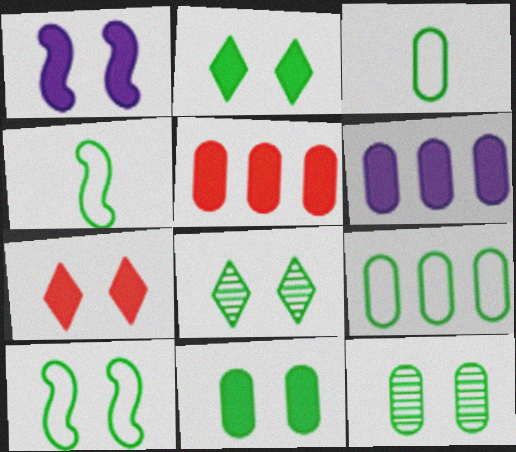[[1, 7, 11], 
[2, 10, 12], 
[8, 10, 11]]